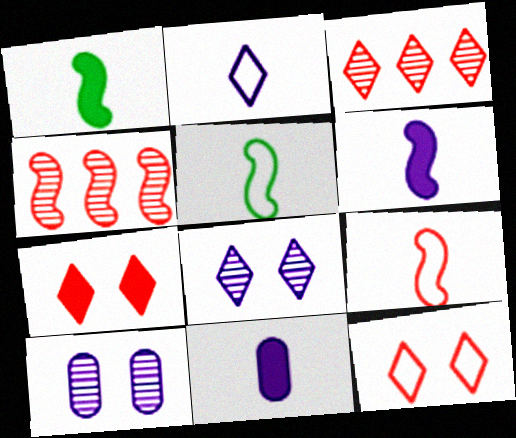[]